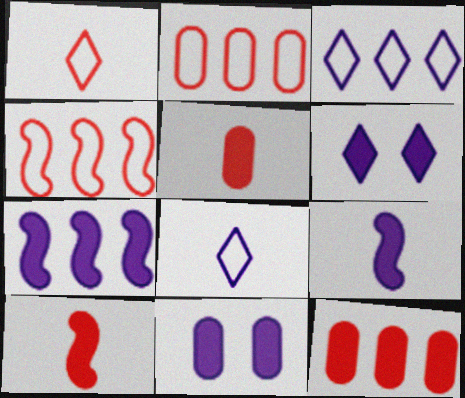[]